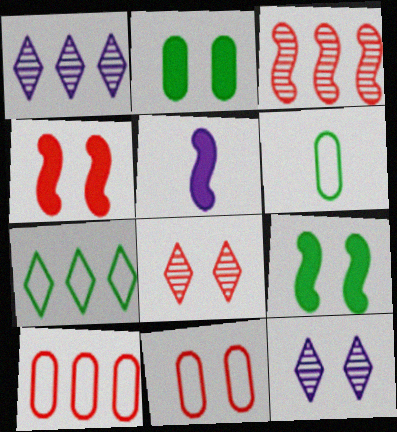[[1, 4, 6], 
[4, 8, 11], 
[9, 11, 12]]